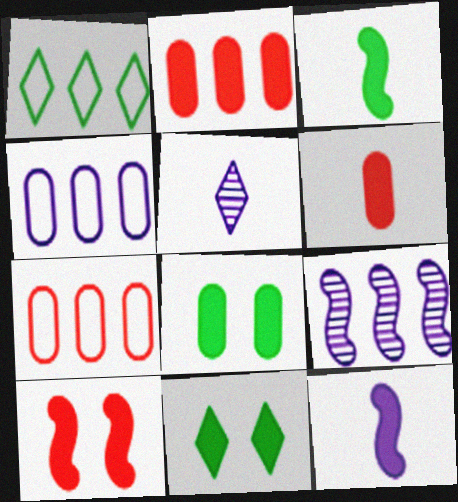[[1, 2, 9], 
[2, 11, 12]]